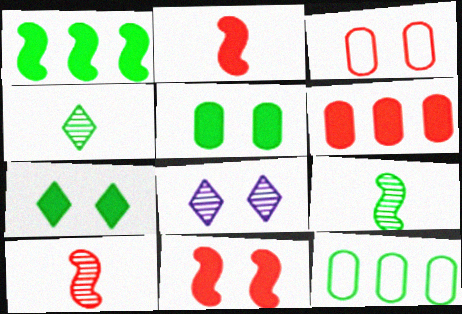[[2, 8, 12], 
[7, 9, 12]]